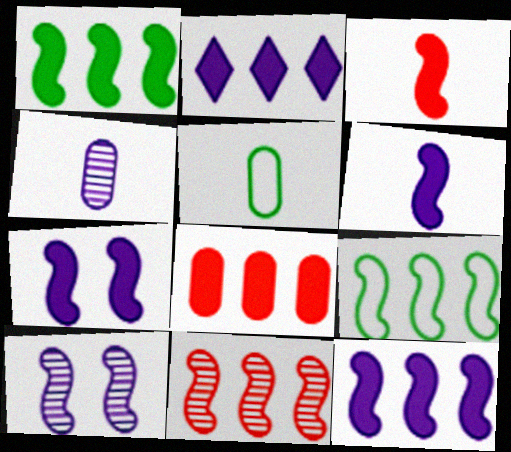[[1, 2, 8], 
[1, 3, 7], 
[3, 9, 10], 
[6, 7, 12], 
[9, 11, 12]]